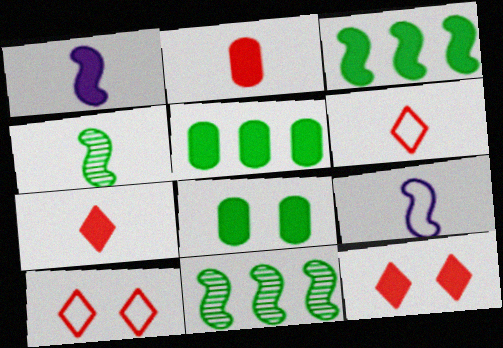[[1, 5, 12]]